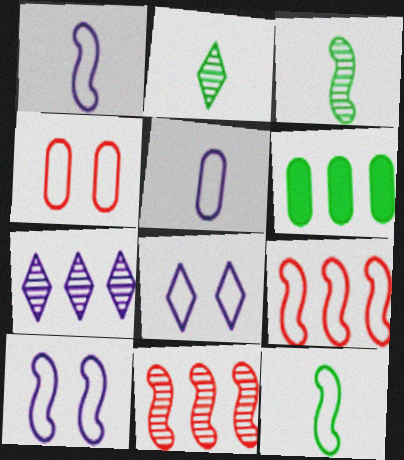[[6, 7, 9], 
[9, 10, 12]]